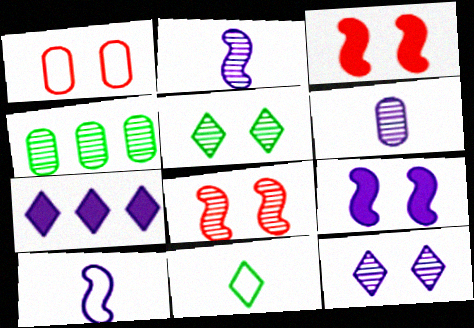[[1, 5, 9]]